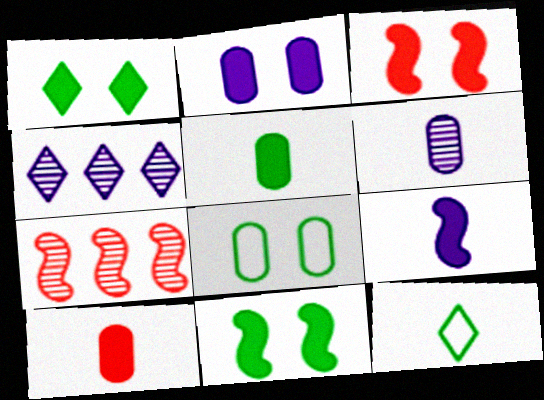[[1, 2, 3], 
[2, 7, 12]]